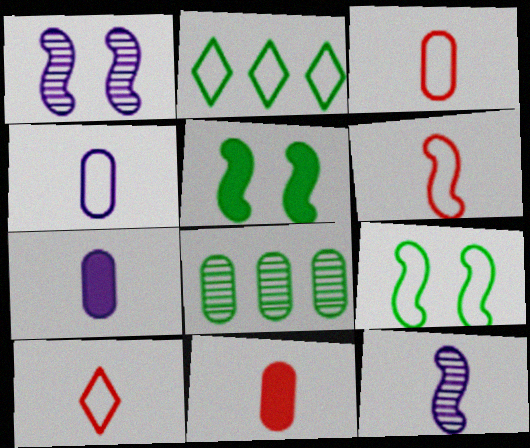[[1, 2, 11], 
[3, 6, 10]]